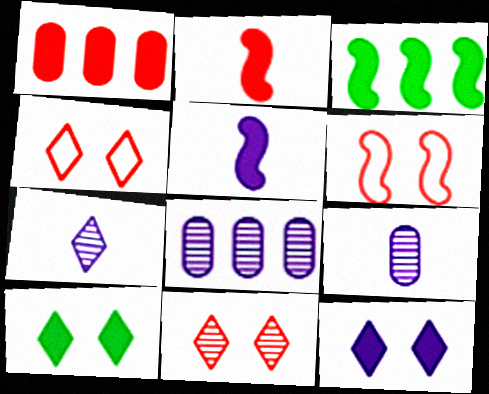[[1, 5, 10], 
[3, 4, 9]]